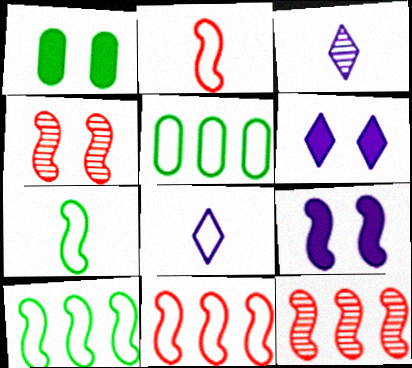[[1, 3, 11], 
[1, 8, 12], 
[7, 9, 12]]